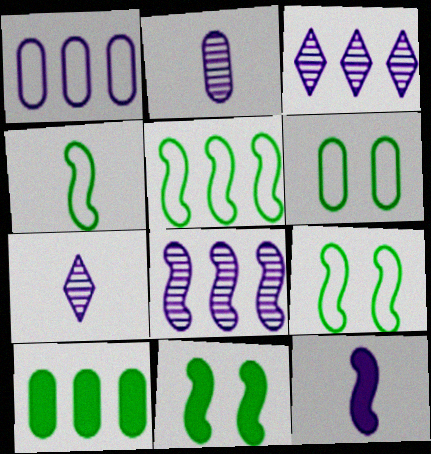[[4, 5, 9]]